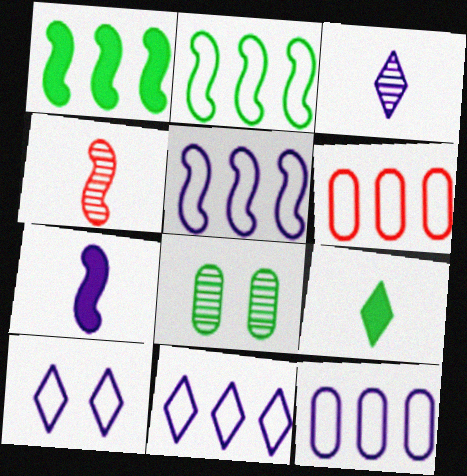[[2, 6, 11], 
[2, 8, 9], 
[5, 11, 12]]